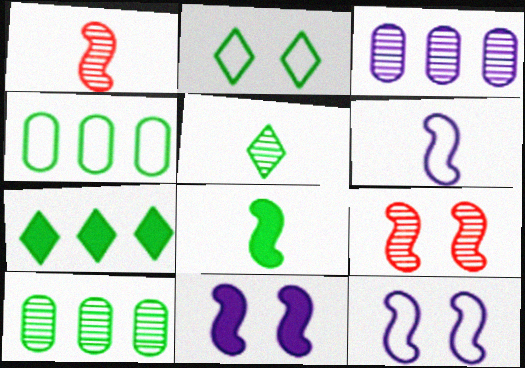[[1, 6, 8], 
[2, 5, 7], 
[2, 8, 10], 
[3, 5, 9]]